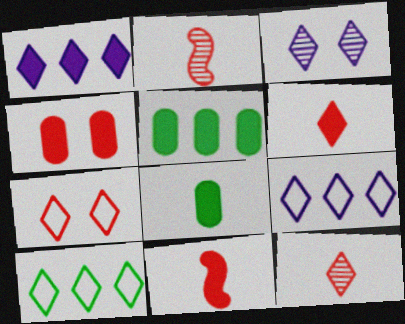[[3, 6, 10]]